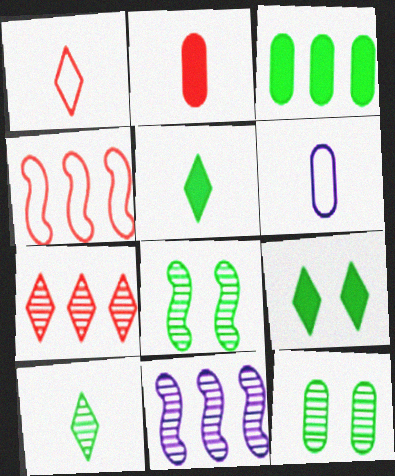[]